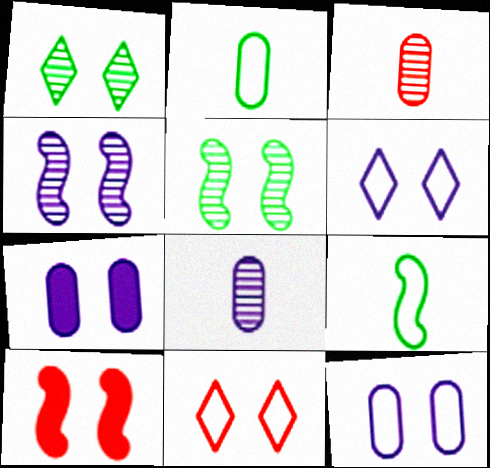[[1, 10, 12], 
[4, 6, 7], 
[5, 7, 11]]